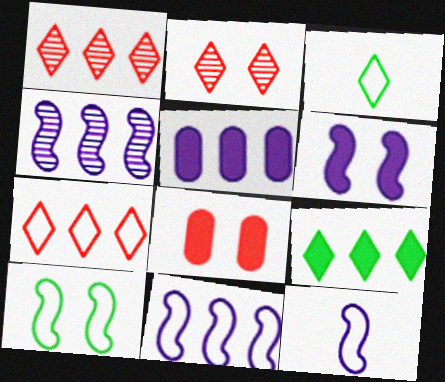[[3, 4, 8], 
[4, 6, 12]]